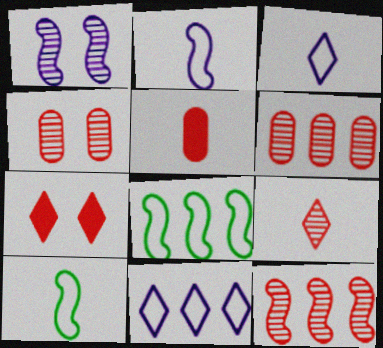[[4, 9, 12]]